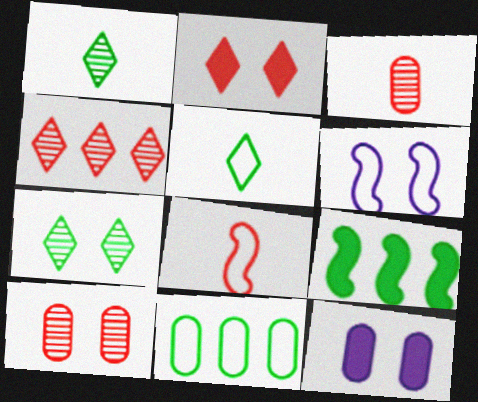[[3, 11, 12]]